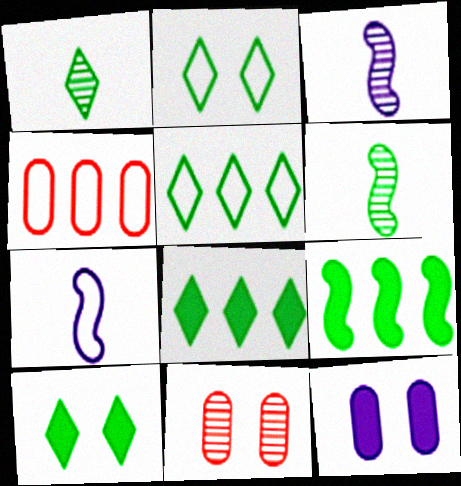[[1, 2, 8], 
[1, 5, 10], 
[2, 4, 7], 
[3, 4, 10], 
[7, 8, 11]]